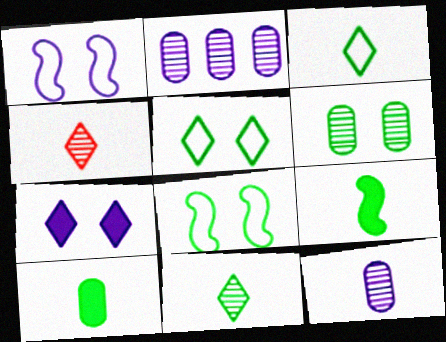[]